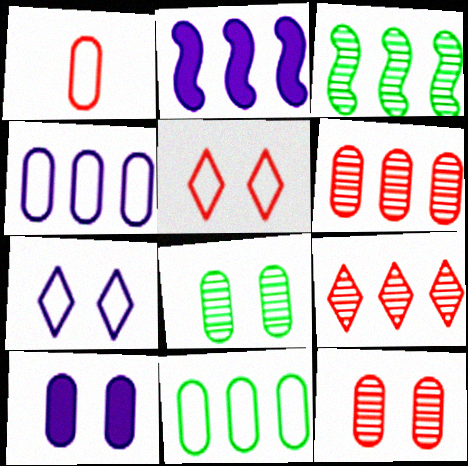[[2, 9, 11]]